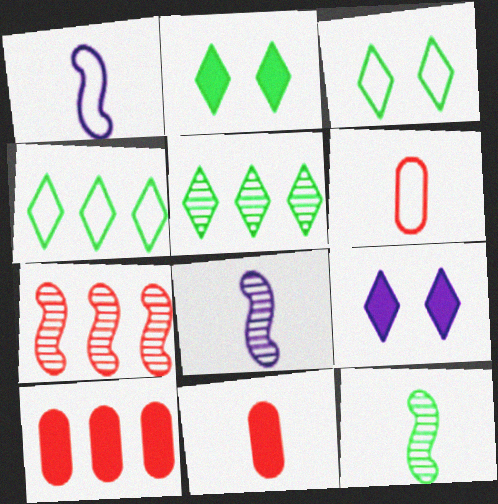[[3, 8, 10]]